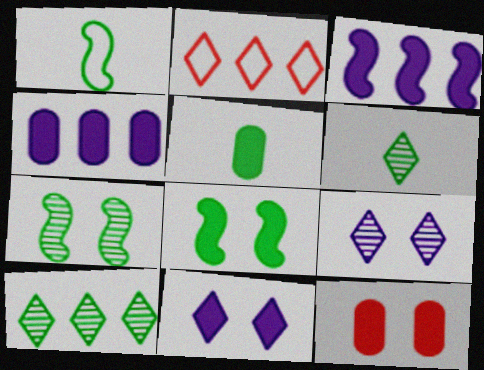[[1, 5, 6], 
[2, 6, 11], 
[4, 5, 12], 
[8, 11, 12]]